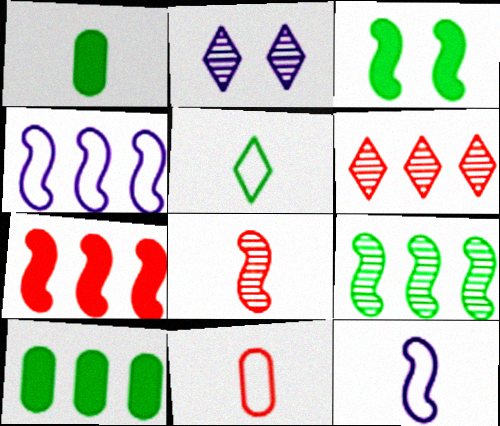[[3, 4, 8], 
[4, 6, 10], 
[4, 7, 9], 
[5, 11, 12]]